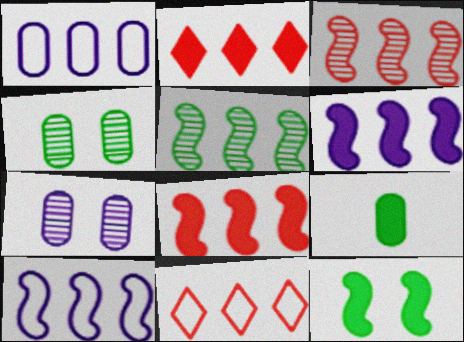[[1, 2, 5], 
[5, 8, 10]]